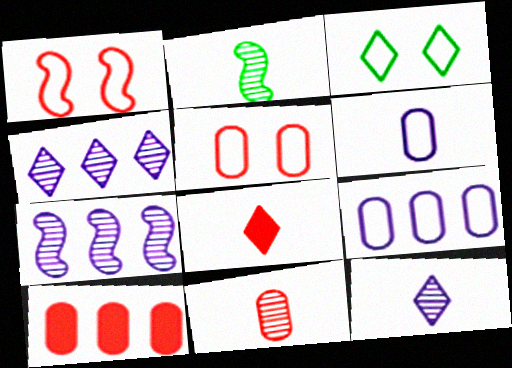[[2, 6, 8], 
[2, 11, 12], 
[3, 4, 8], 
[5, 10, 11]]